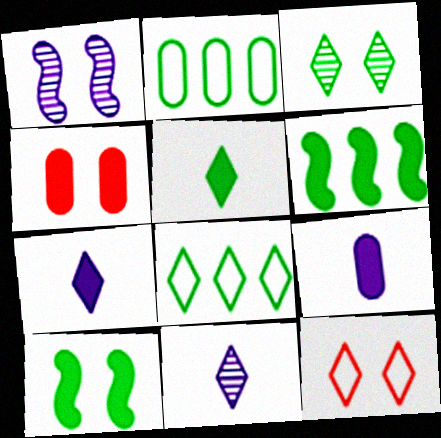[[3, 5, 8], 
[4, 6, 7]]